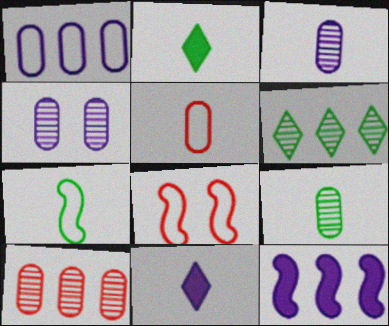[[2, 7, 9], 
[4, 9, 10]]